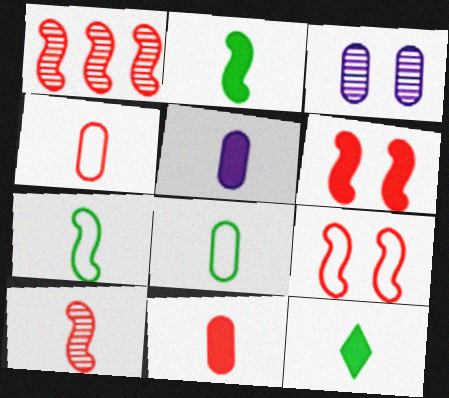[]